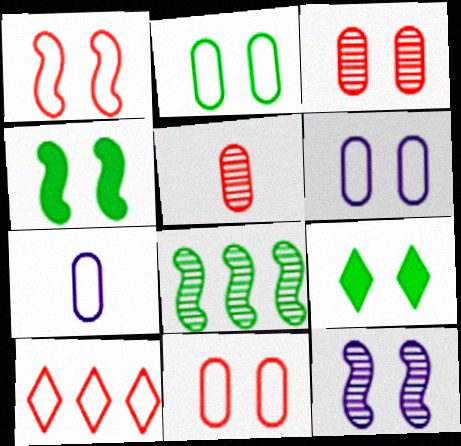[[1, 4, 12], 
[2, 6, 11], 
[9, 11, 12]]